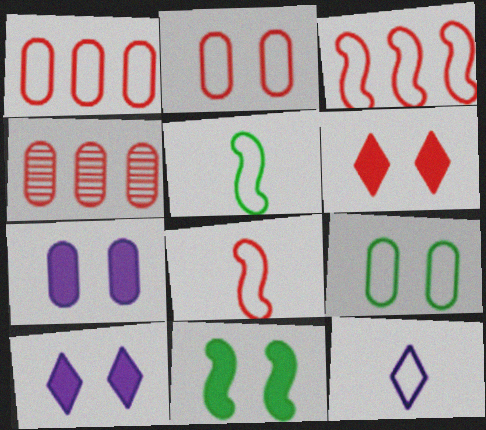[[3, 9, 12], 
[4, 5, 10], 
[4, 6, 8], 
[4, 11, 12], 
[6, 7, 11]]